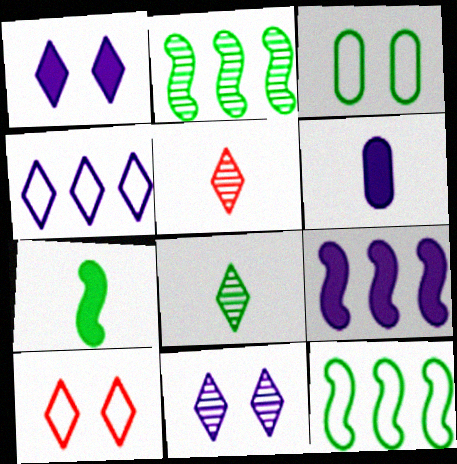[[1, 6, 9], 
[2, 6, 10], 
[3, 5, 9]]